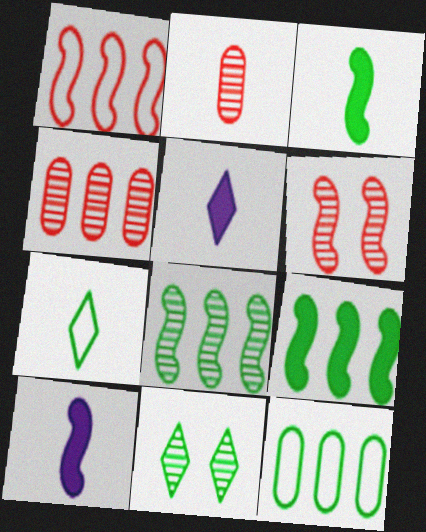[[2, 7, 10], 
[3, 11, 12], 
[5, 6, 12]]